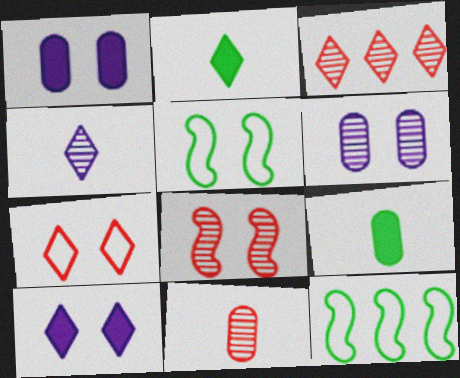[[3, 8, 11], 
[10, 11, 12]]